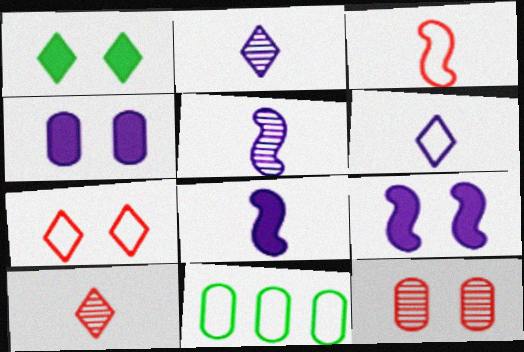[[9, 10, 11]]